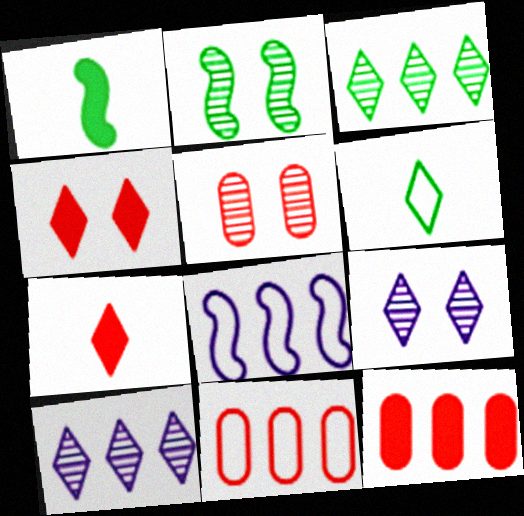[[1, 9, 11], 
[2, 5, 9], 
[3, 8, 12], 
[4, 6, 10]]